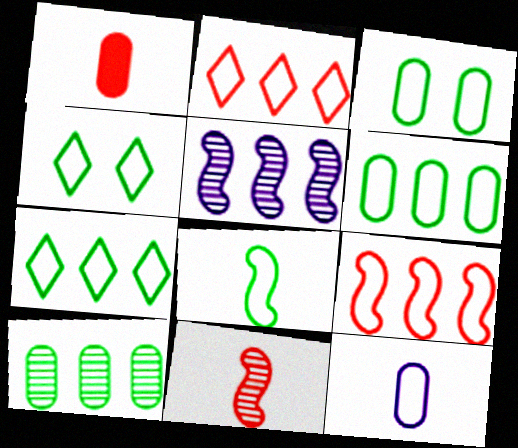[[1, 4, 5], 
[3, 7, 8], 
[4, 6, 8], 
[4, 9, 12]]